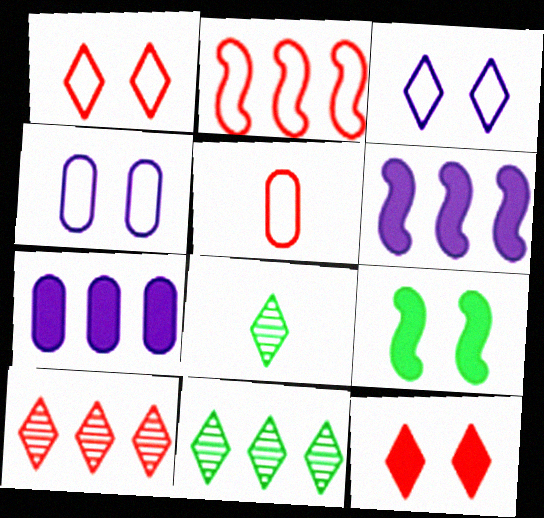[[1, 2, 5], 
[2, 7, 11]]